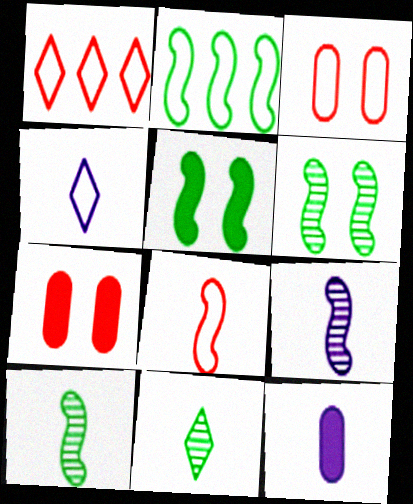[[1, 3, 8], 
[1, 6, 12], 
[2, 3, 4], 
[2, 5, 10], 
[4, 9, 12], 
[8, 11, 12]]